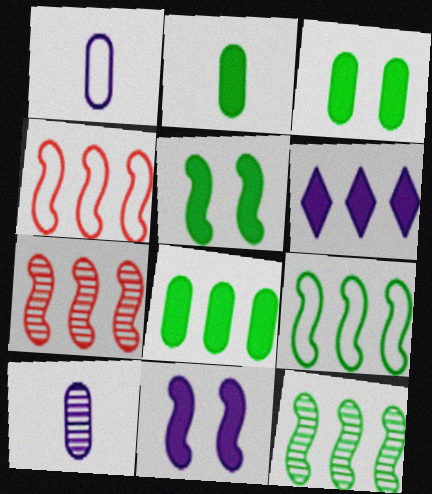[[2, 3, 8]]